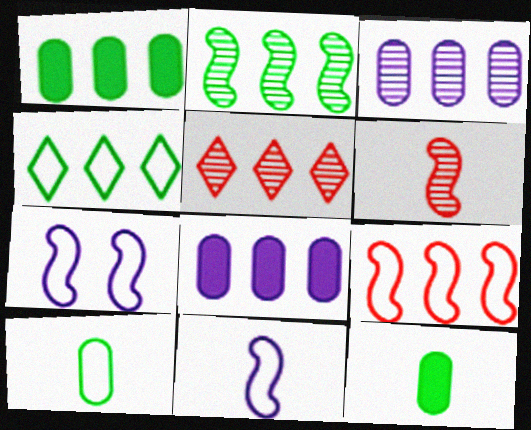[[1, 2, 4], 
[2, 3, 5], 
[5, 7, 12]]